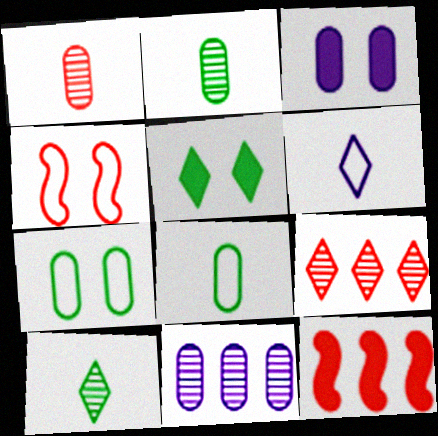[[5, 6, 9]]